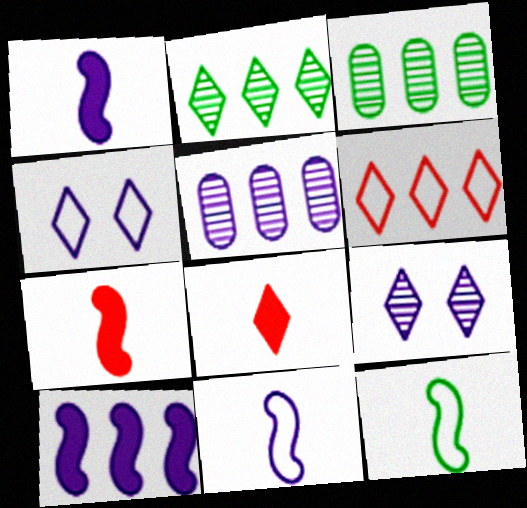[[1, 4, 5], 
[2, 4, 8], 
[3, 4, 7], 
[3, 6, 10]]